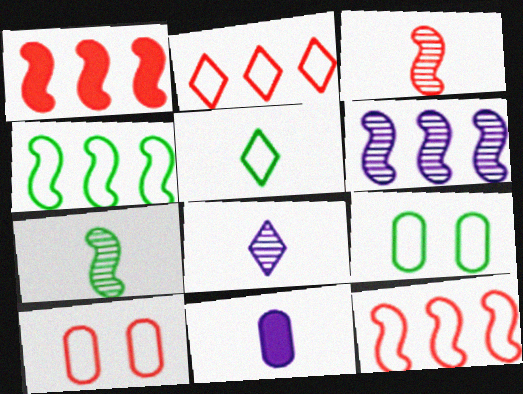[[1, 4, 6], 
[1, 8, 9], 
[3, 5, 11], 
[4, 5, 9]]